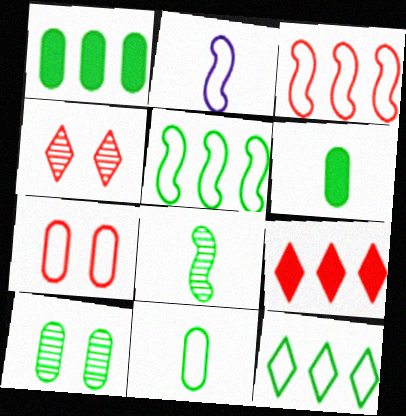[[1, 2, 4], 
[1, 10, 11], 
[2, 7, 12], 
[2, 9, 10]]